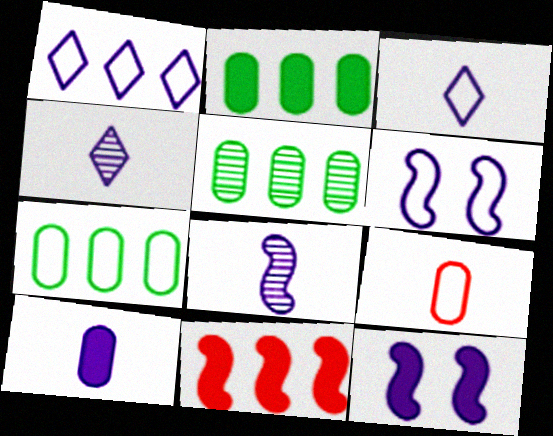[[1, 5, 11], 
[2, 5, 7], 
[3, 8, 10]]